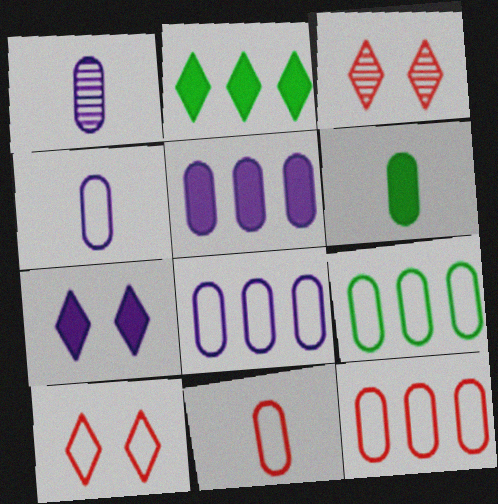[[1, 6, 11], 
[8, 9, 12]]